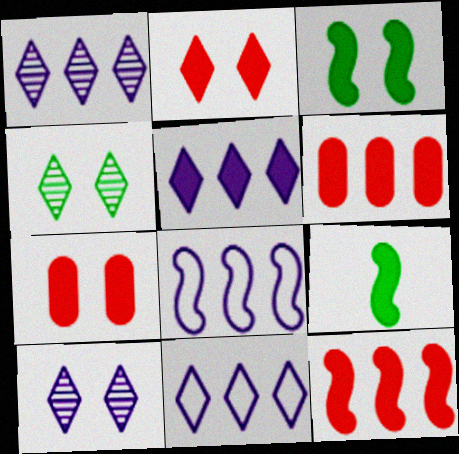[[1, 5, 11], 
[5, 7, 9]]